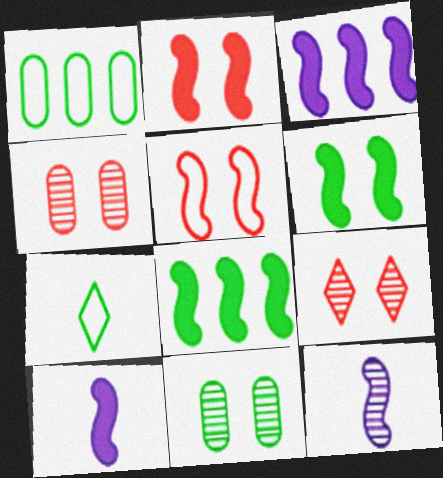[[1, 9, 10], 
[2, 8, 10], 
[3, 4, 7], 
[5, 8, 12], 
[7, 8, 11]]